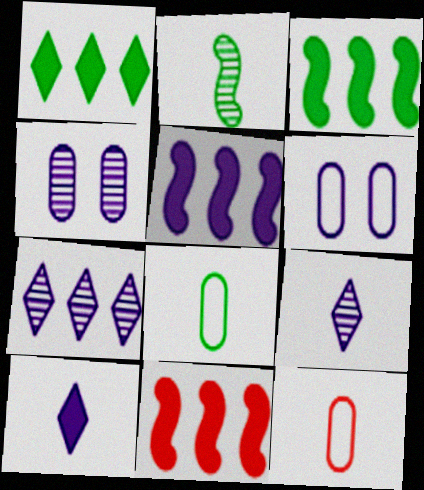[[2, 10, 12], 
[3, 5, 11], 
[5, 6, 9]]